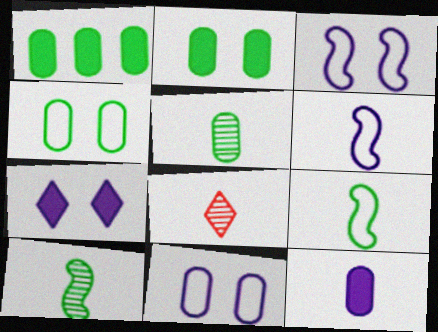[[1, 3, 8], 
[1, 4, 5], 
[8, 9, 12]]